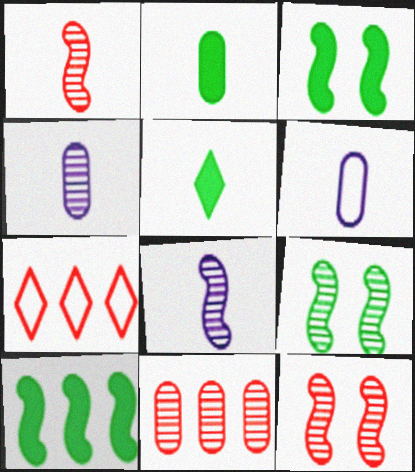[[1, 5, 6], 
[3, 4, 7]]